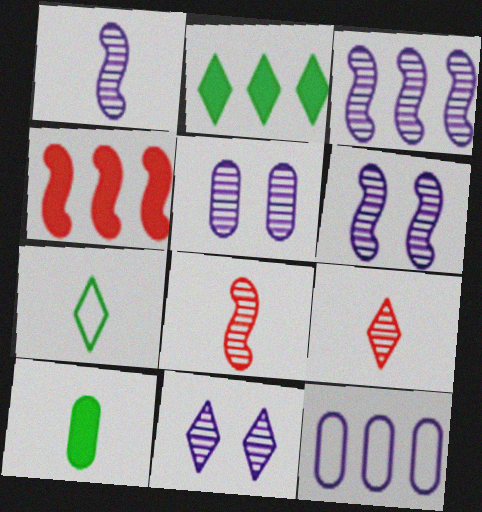[[1, 3, 6], 
[4, 5, 7], 
[5, 6, 11]]